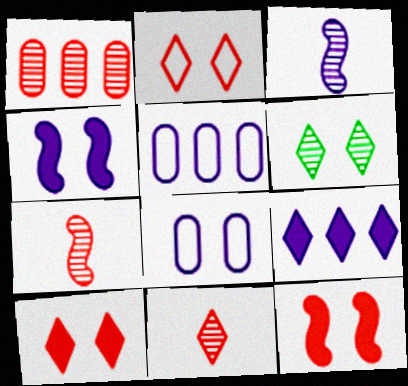[[1, 3, 6], 
[3, 8, 9], 
[6, 8, 12]]